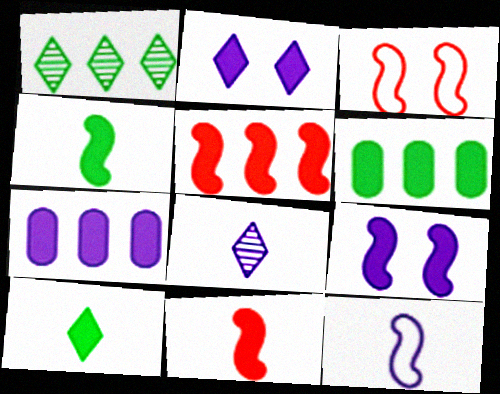[[2, 6, 11], 
[3, 6, 8], 
[4, 5, 9]]